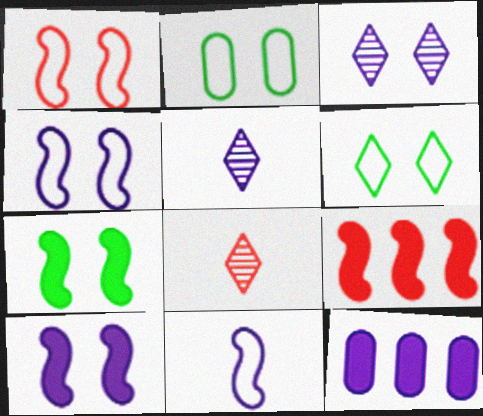[[2, 5, 9], 
[3, 11, 12], 
[4, 5, 12]]